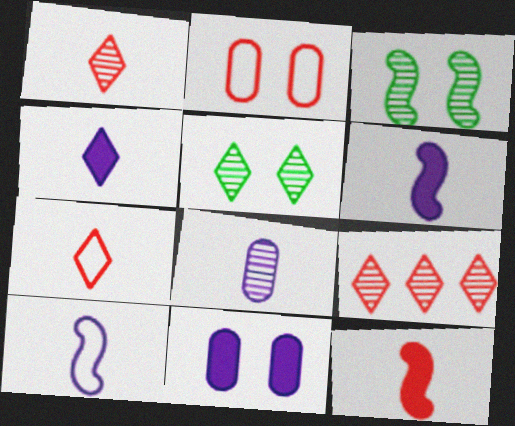[[2, 9, 12], 
[3, 8, 9], 
[4, 8, 10]]